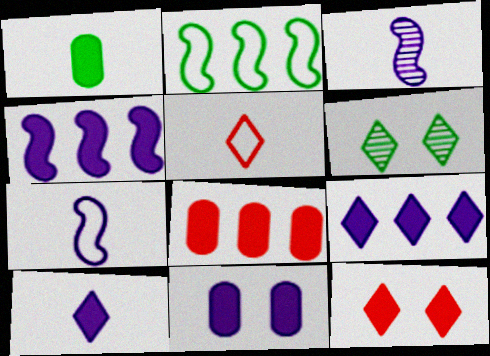[[1, 2, 6], 
[1, 3, 5], 
[1, 4, 12], 
[1, 8, 11], 
[4, 10, 11], 
[5, 6, 9], 
[6, 7, 8]]